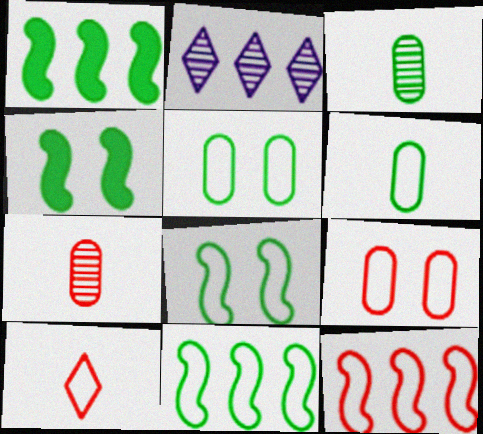[[9, 10, 12]]